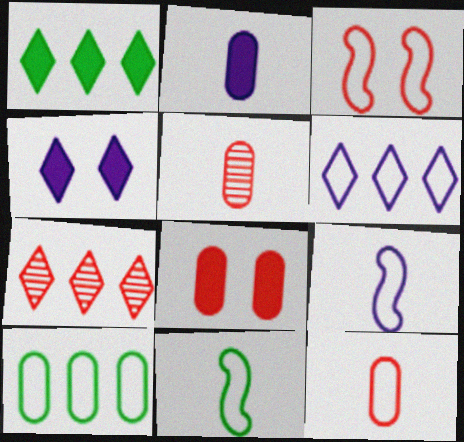[[1, 6, 7]]